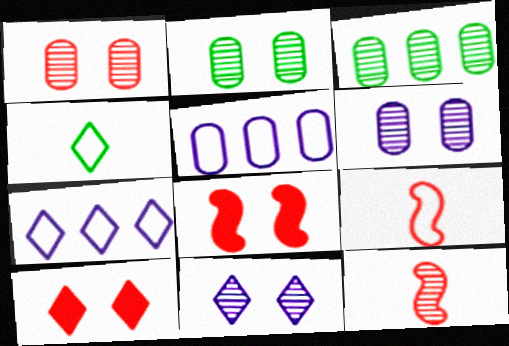[[1, 2, 6], 
[3, 11, 12]]